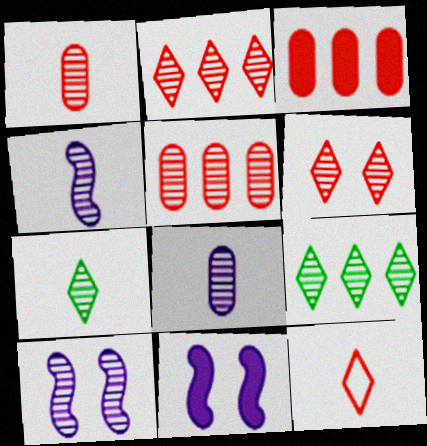[[1, 4, 7], 
[1, 9, 10], 
[5, 7, 10]]